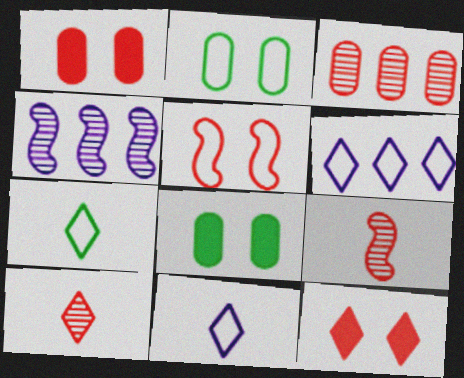[[1, 4, 7], 
[6, 8, 9]]